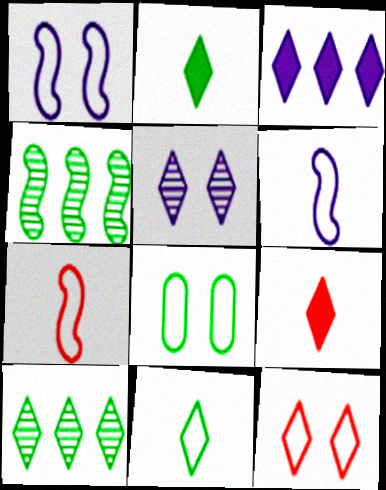[[1, 8, 12], 
[2, 4, 8]]